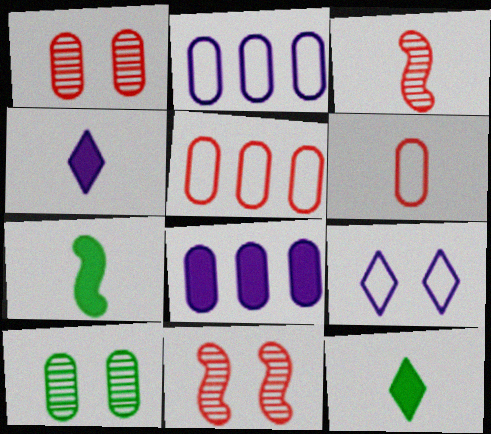[[2, 11, 12], 
[6, 8, 10]]